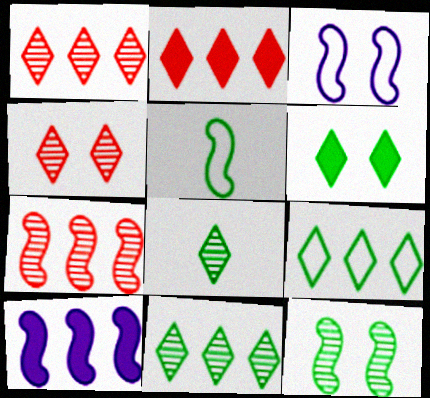[[6, 8, 9]]